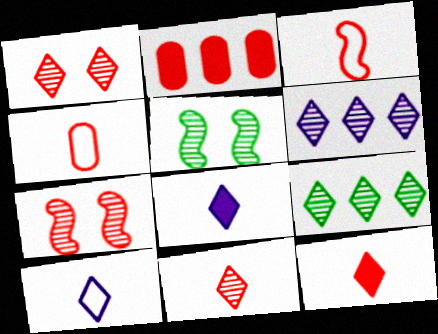[[1, 2, 3], 
[2, 5, 10]]